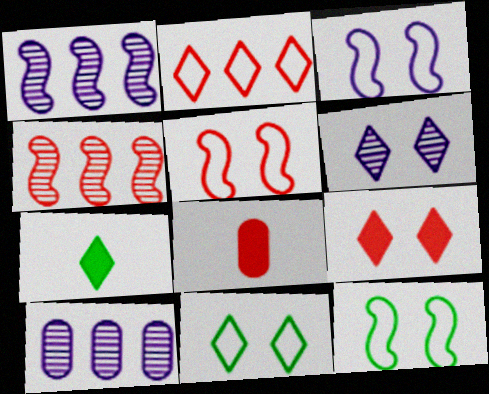[[1, 8, 11], 
[2, 6, 7], 
[3, 5, 12], 
[5, 7, 10], 
[6, 9, 11]]